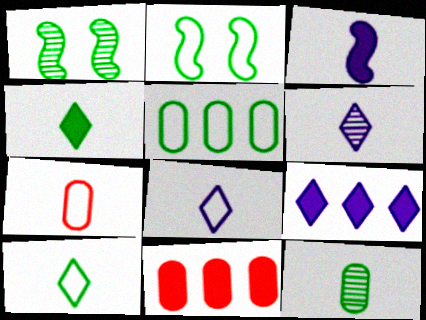[[1, 4, 5], 
[1, 7, 9], 
[1, 8, 11], 
[2, 5, 10], 
[2, 6, 11]]